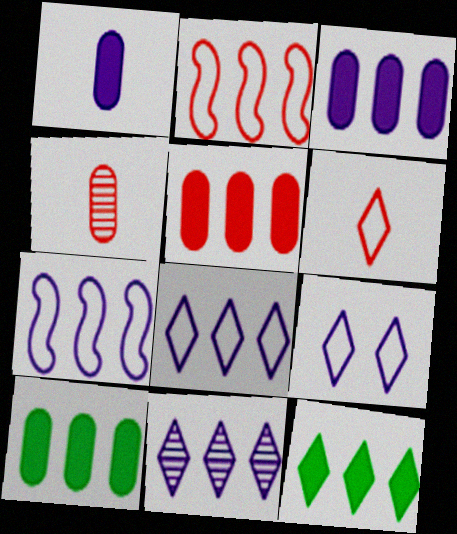[[2, 10, 11], 
[3, 5, 10], 
[3, 7, 11]]